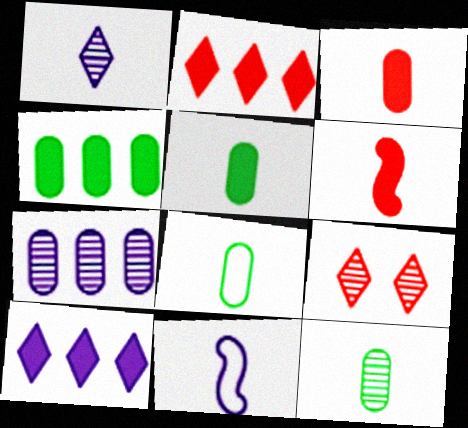[[1, 6, 8], 
[4, 9, 11], 
[5, 8, 12]]